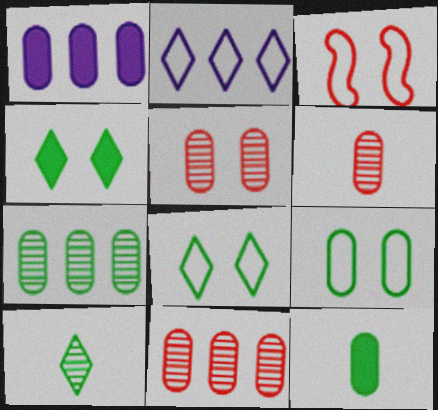[[1, 3, 10], 
[1, 6, 9], 
[5, 6, 11], 
[7, 9, 12]]